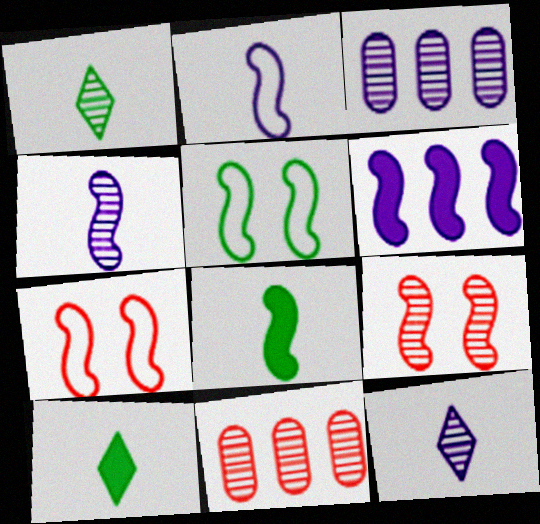[[1, 3, 9], 
[3, 7, 10]]